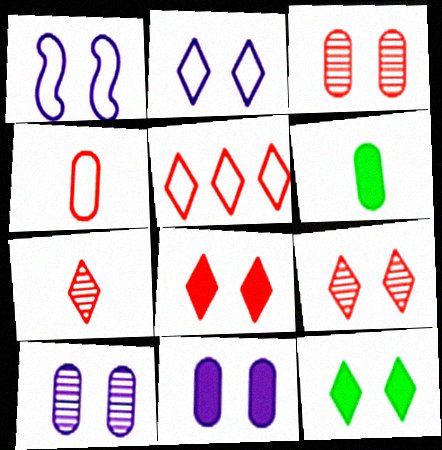[[1, 3, 12], 
[2, 9, 12], 
[5, 7, 8]]